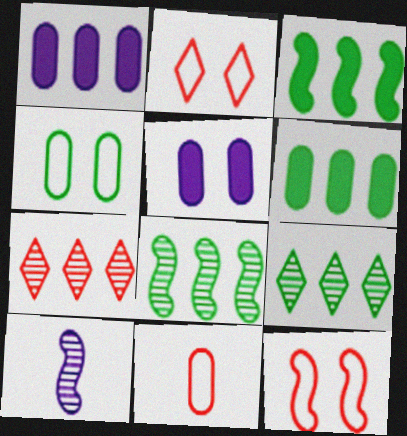[[2, 6, 10], 
[3, 10, 12]]